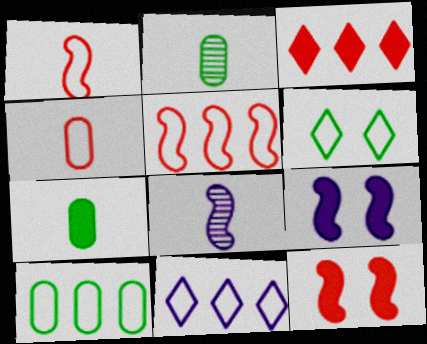[[2, 11, 12], 
[3, 7, 9], 
[5, 10, 11]]